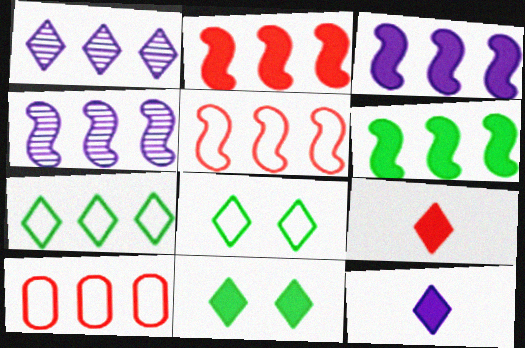[[1, 6, 10], 
[1, 8, 9], 
[2, 3, 6], 
[4, 5, 6]]